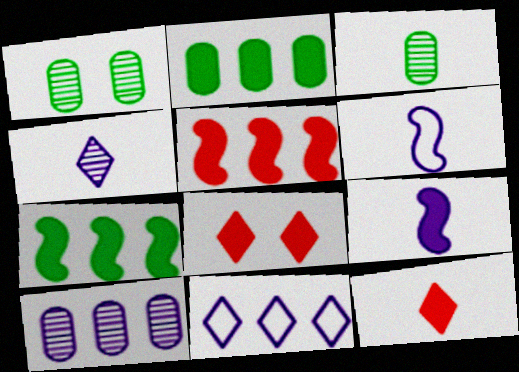[[2, 8, 9], 
[3, 6, 12]]